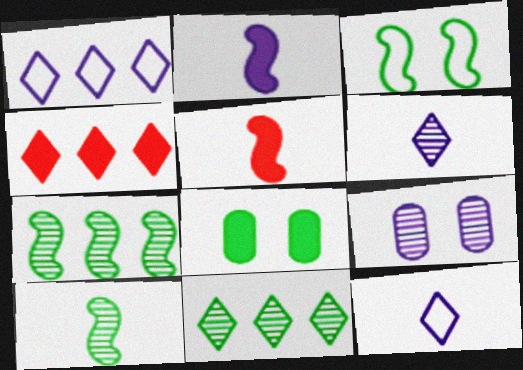[[1, 2, 9], 
[1, 4, 11], 
[2, 4, 8]]